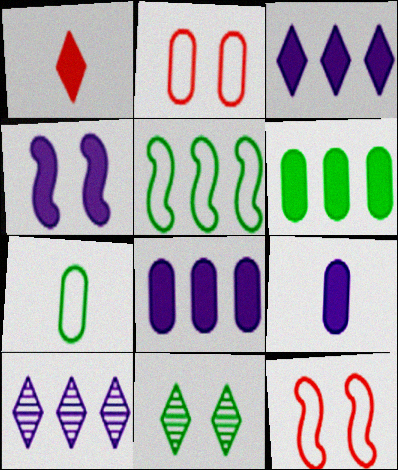[[1, 4, 6], 
[2, 4, 11], 
[3, 4, 9]]